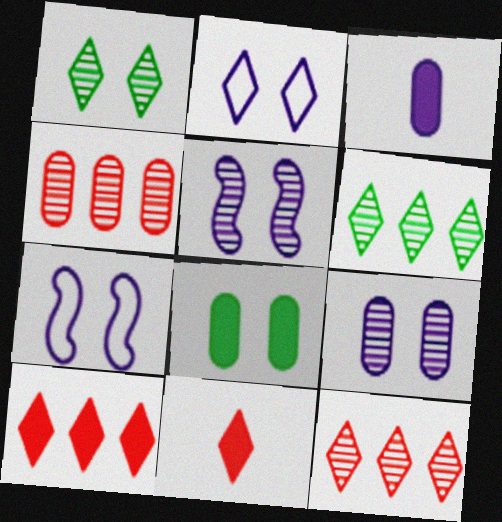[[2, 6, 11]]